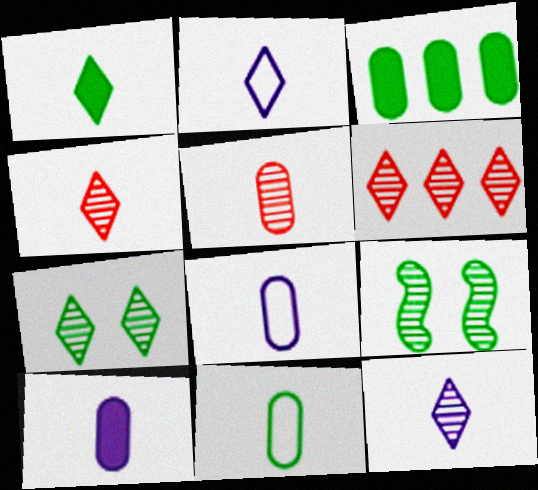[[1, 2, 4], 
[5, 10, 11], 
[6, 7, 12]]